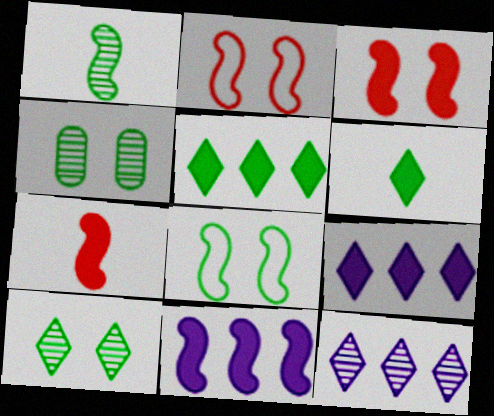[[1, 2, 11]]